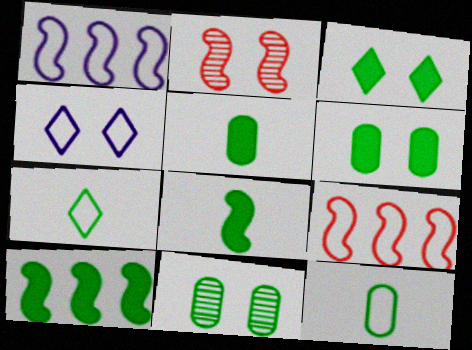[[1, 2, 8], 
[2, 4, 6], 
[3, 5, 10], 
[4, 9, 12], 
[7, 10, 11]]